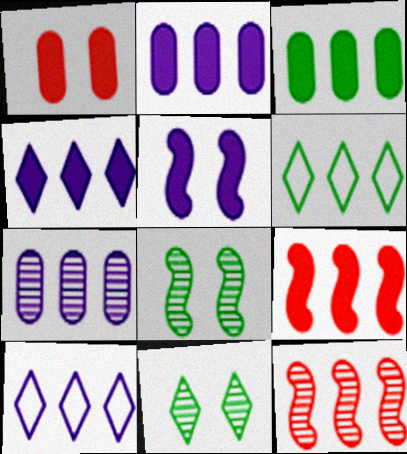[[2, 6, 12], 
[3, 4, 9], 
[3, 10, 12], 
[6, 7, 9]]